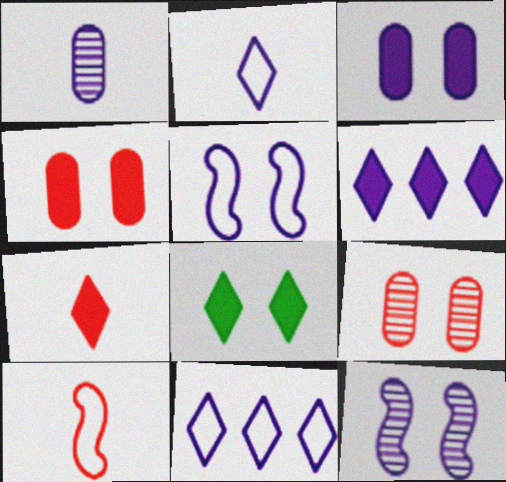[[1, 5, 6], 
[5, 8, 9], 
[6, 7, 8]]